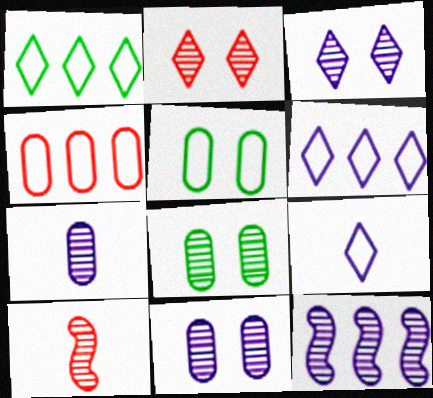[[3, 7, 12]]